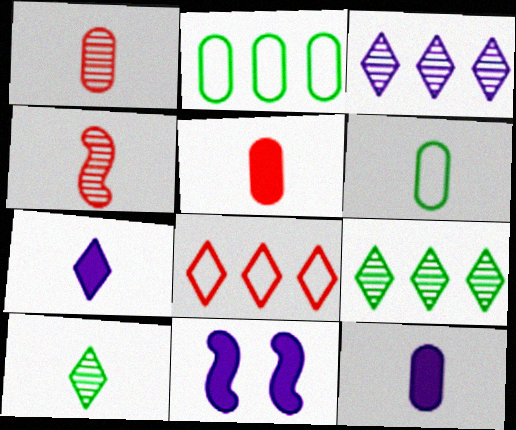[[1, 6, 12], 
[4, 6, 7]]